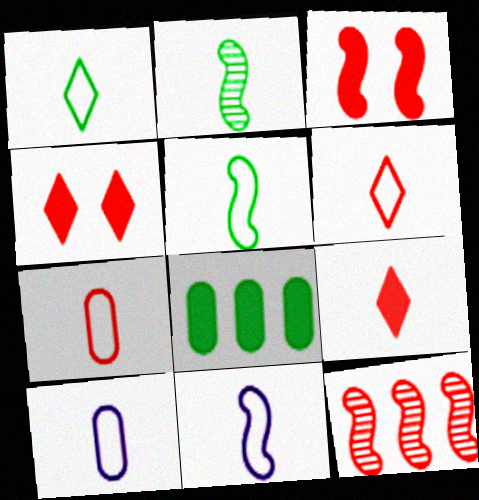[[1, 7, 11], 
[2, 9, 10], 
[4, 7, 12], 
[5, 6, 10]]